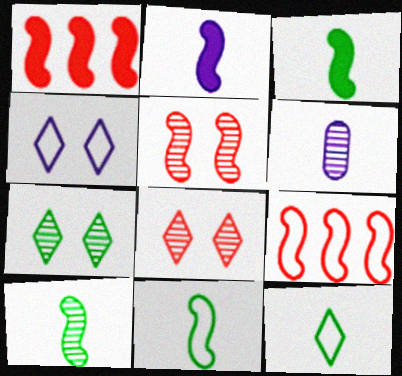[[3, 10, 11]]